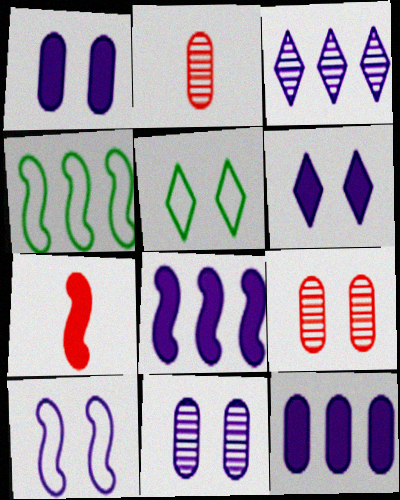[[2, 4, 6], 
[2, 5, 8], 
[6, 10, 11]]